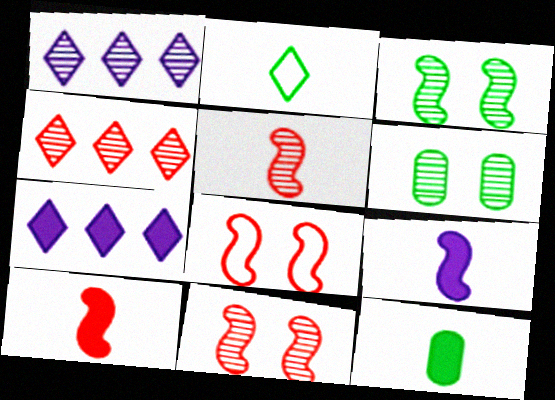[[1, 5, 6], 
[1, 8, 12]]